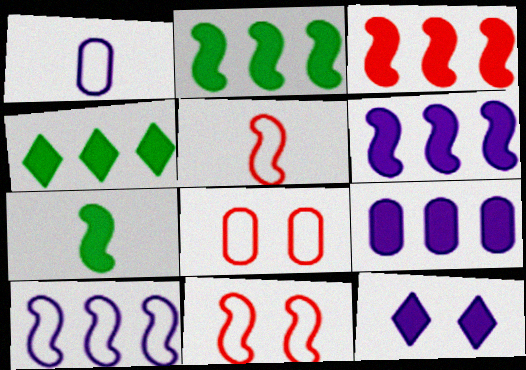[[2, 3, 6], 
[3, 4, 9]]